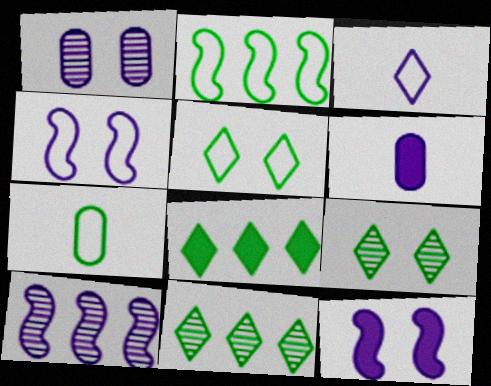[[2, 5, 7]]